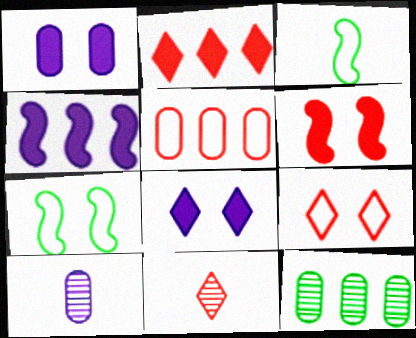[[2, 7, 10], 
[2, 9, 11], 
[5, 6, 11]]